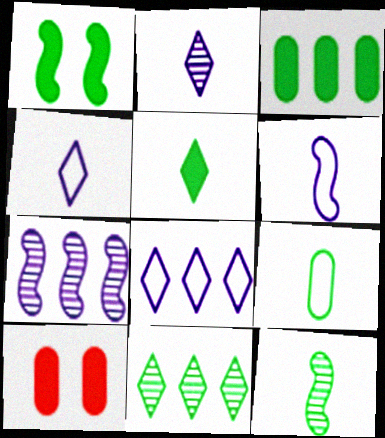[[1, 3, 5], 
[1, 9, 11], 
[5, 9, 12], 
[6, 10, 11], 
[8, 10, 12]]